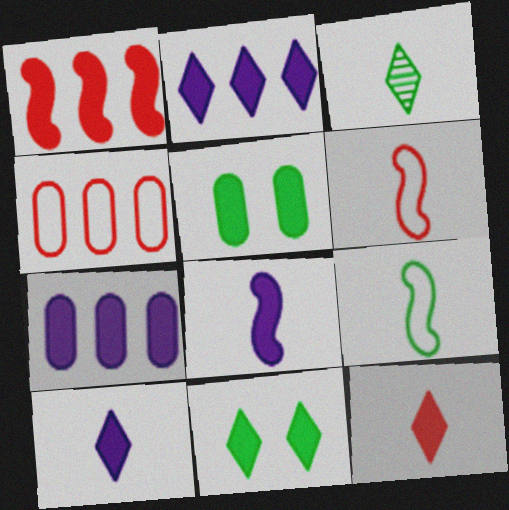[[1, 5, 10], 
[2, 11, 12]]